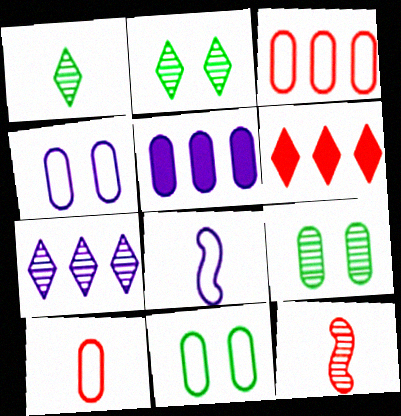[[5, 9, 10], 
[6, 8, 9], 
[7, 9, 12]]